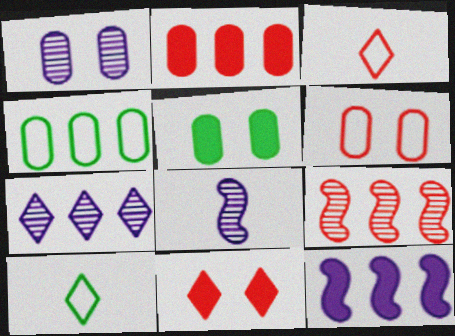[[1, 5, 6], 
[1, 7, 8], 
[4, 8, 11], 
[7, 10, 11]]